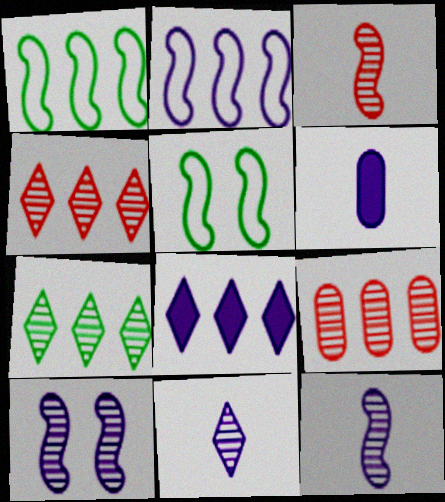[[1, 8, 9], 
[4, 5, 6]]